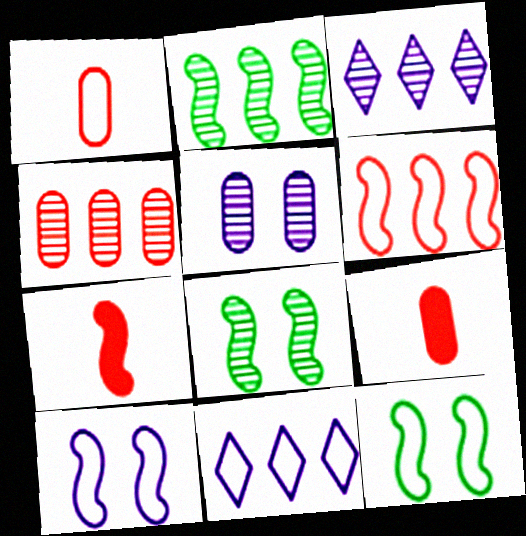[[1, 11, 12], 
[2, 3, 4], 
[2, 7, 10], 
[3, 9, 12], 
[8, 9, 11]]